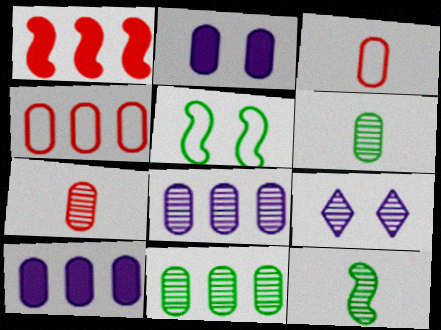[[2, 3, 11], 
[2, 4, 6], 
[4, 10, 11]]